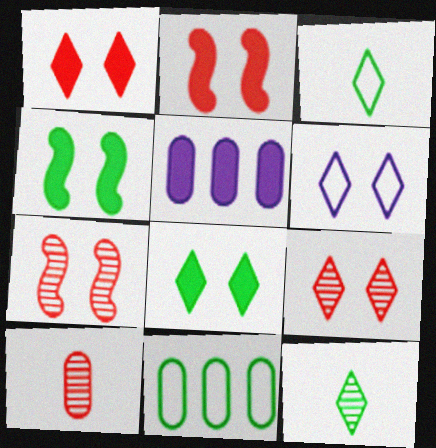[[3, 5, 7], 
[4, 11, 12], 
[6, 8, 9]]